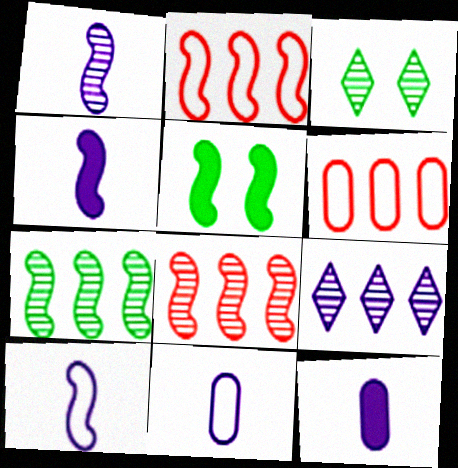[[1, 2, 5], 
[1, 4, 10], 
[2, 3, 12], 
[3, 4, 6], 
[5, 8, 10]]